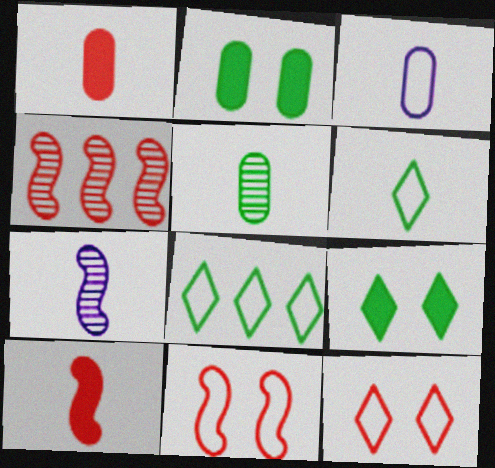[[1, 3, 5], 
[1, 4, 12], 
[1, 6, 7], 
[3, 4, 9], 
[3, 8, 11], 
[4, 10, 11]]